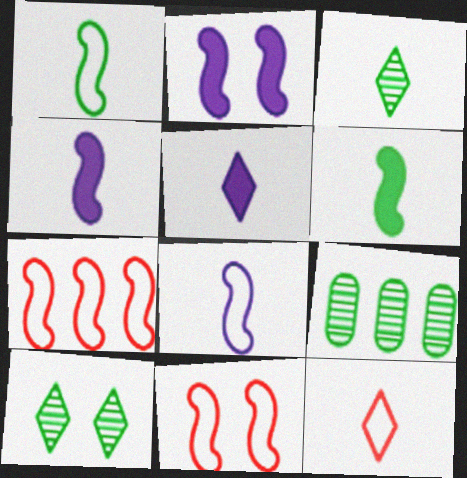[[2, 9, 12], 
[3, 5, 12], 
[5, 9, 11]]